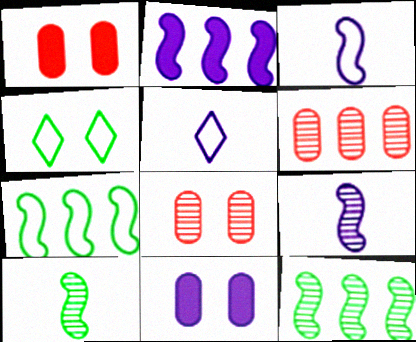[[1, 5, 12]]